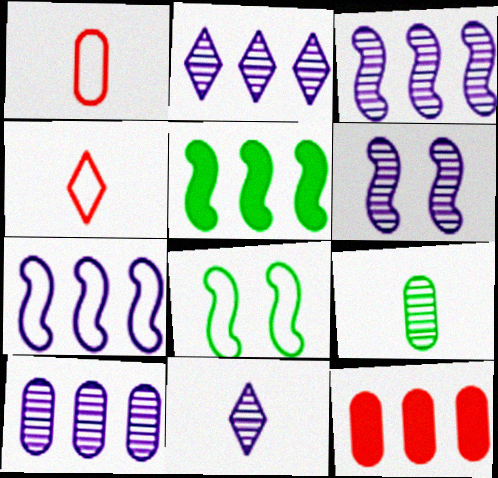[[2, 3, 10], 
[6, 10, 11], 
[8, 11, 12]]